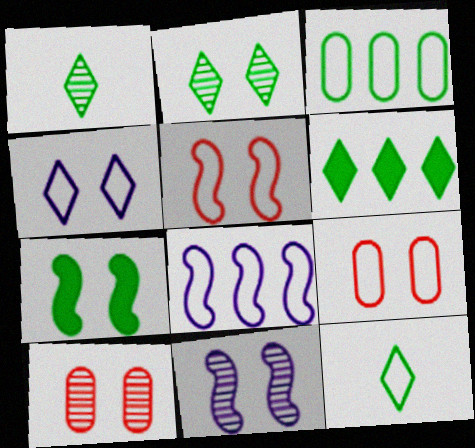[[1, 3, 7], 
[2, 6, 12], 
[2, 10, 11], 
[4, 7, 10], 
[5, 7, 11], 
[8, 9, 12]]